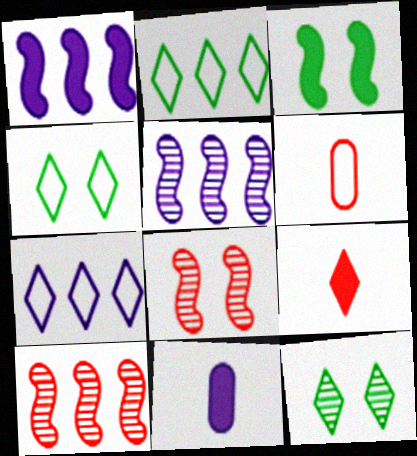[[1, 6, 12], 
[2, 8, 11], 
[4, 10, 11], 
[7, 9, 12]]